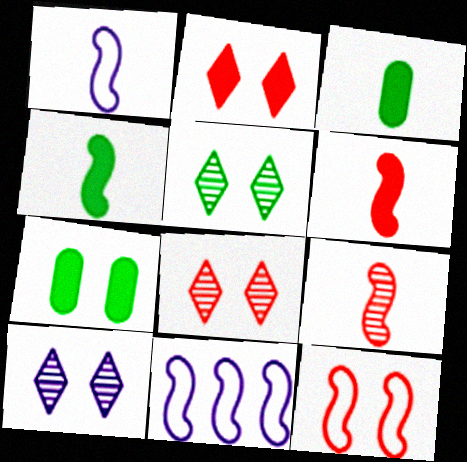[[1, 4, 9], 
[3, 8, 11], 
[5, 8, 10], 
[7, 10, 12]]